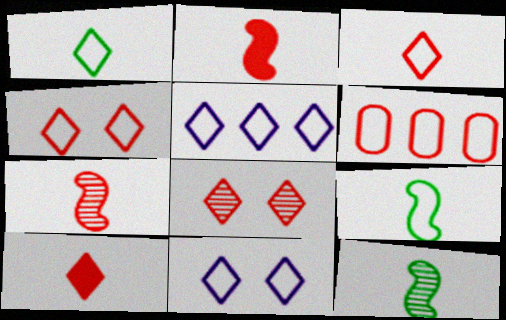[[1, 4, 5], 
[2, 6, 8], 
[6, 9, 11]]